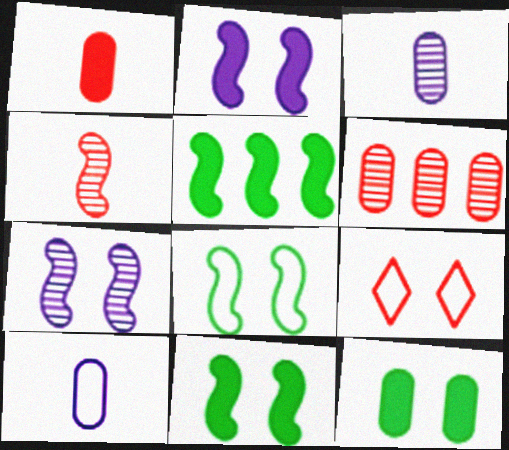[[3, 5, 9], 
[6, 10, 12], 
[7, 9, 12]]